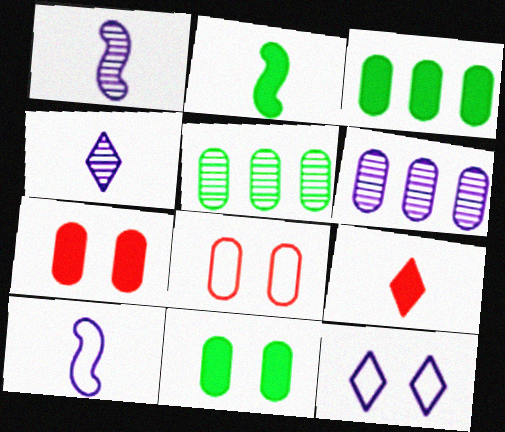[]